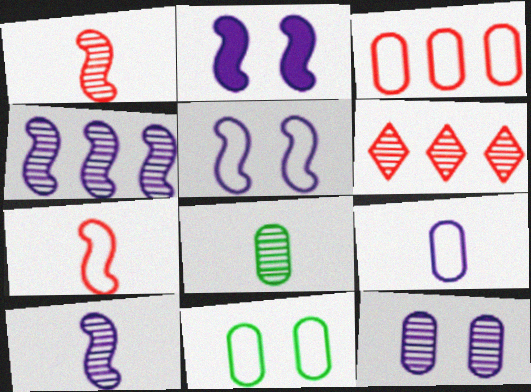[[3, 9, 11]]